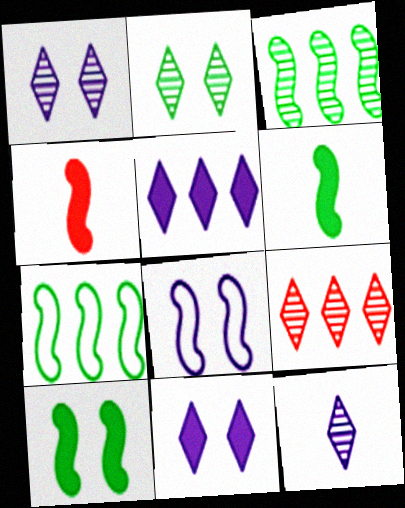[[2, 9, 12], 
[3, 4, 8]]